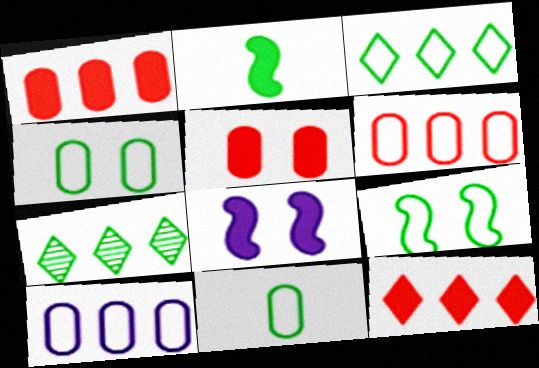[[2, 4, 7], 
[3, 9, 11]]